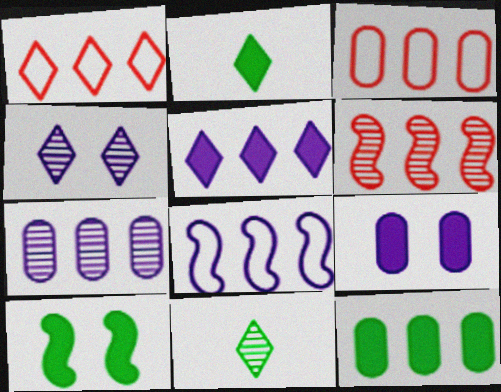[[1, 2, 4], 
[2, 10, 12], 
[3, 7, 12], 
[5, 7, 8]]